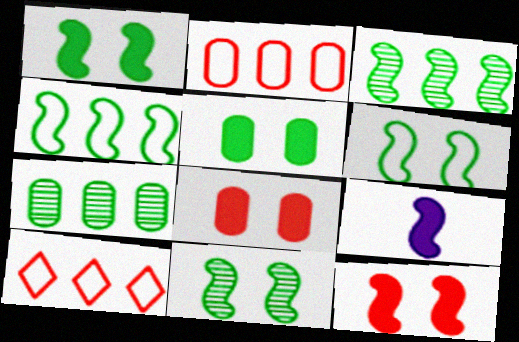[[1, 6, 11]]